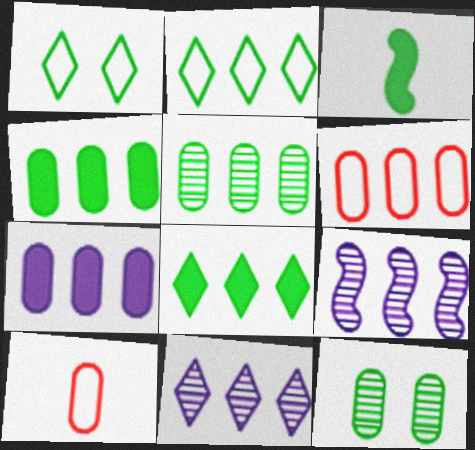[[1, 3, 5], 
[2, 3, 12], 
[5, 6, 7], 
[6, 8, 9], 
[7, 10, 12]]